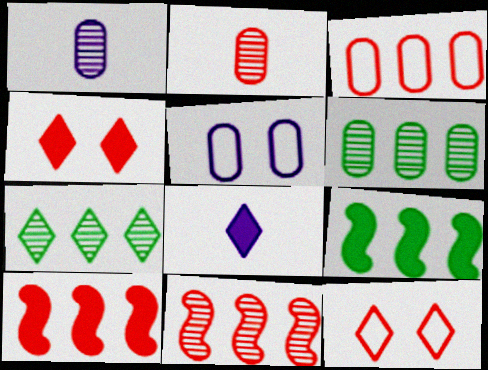[[1, 9, 12], 
[2, 10, 12], 
[7, 8, 12]]